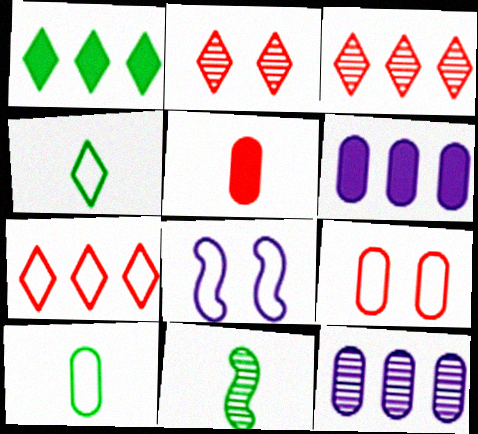[[2, 11, 12], 
[7, 8, 10]]